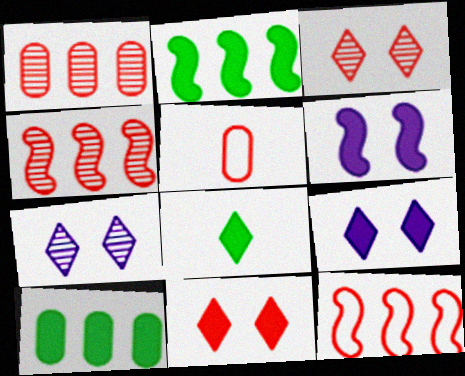[[2, 5, 7], 
[4, 5, 11]]